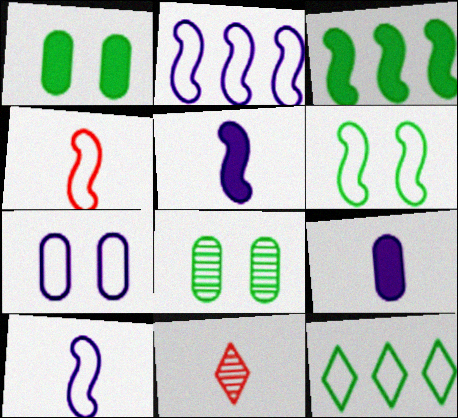[[1, 2, 11], 
[2, 4, 6], 
[3, 7, 11], 
[4, 7, 12]]